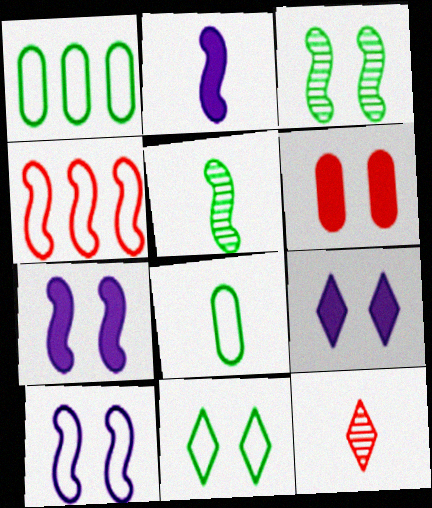[[1, 7, 12], 
[2, 3, 4], 
[2, 8, 12], 
[4, 5, 7], 
[4, 6, 12]]